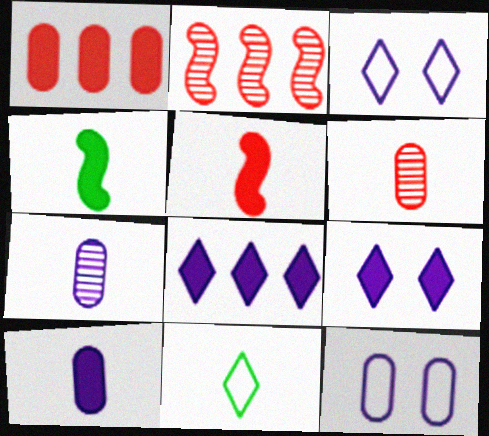[[1, 4, 9], 
[5, 7, 11]]